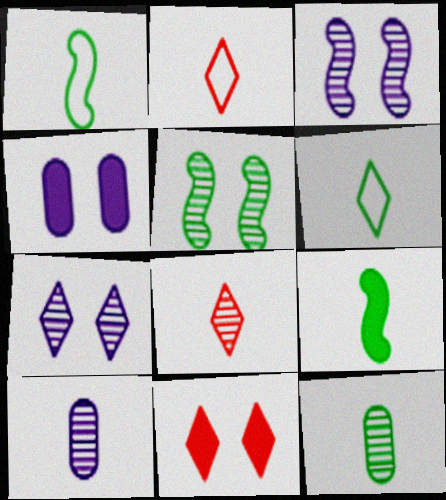[[2, 9, 10], 
[6, 9, 12]]